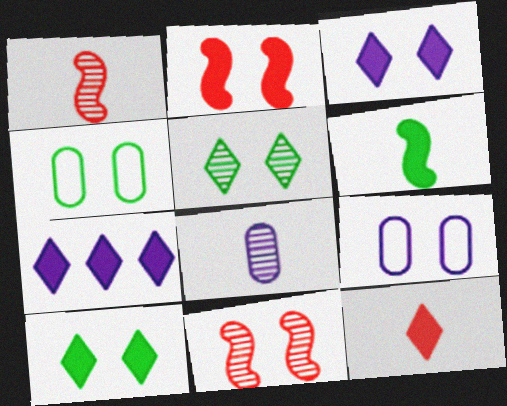[[1, 4, 7], 
[2, 5, 9], 
[3, 4, 11], 
[7, 10, 12], 
[9, 10, 11]]